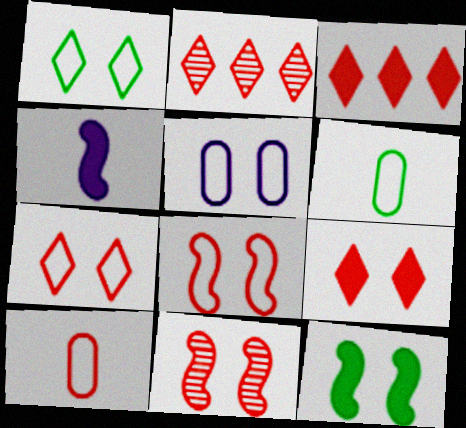[[1, 5, 8], 
[3, 10, 11]]